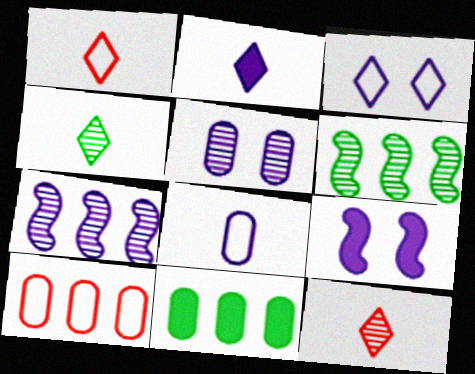[[1, 2, 4], 
[3, 5, 9], 
[4, 9, 10], 
[5, 6, 12]]